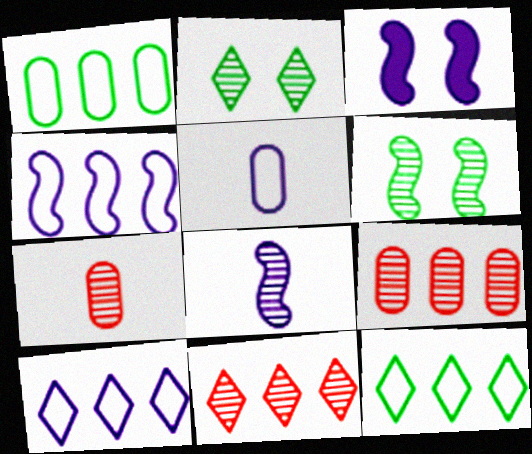[[2, 8, 9], 
[3, 4, 8], 
[3, 7, 12]]